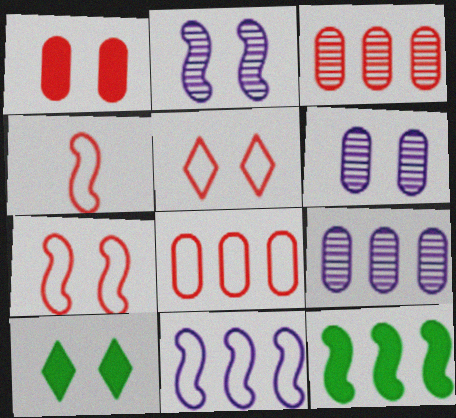[[2, 4, 12], 
[4, 5, 8], 
[4, 9, 10], 
[6, 7, 10]]